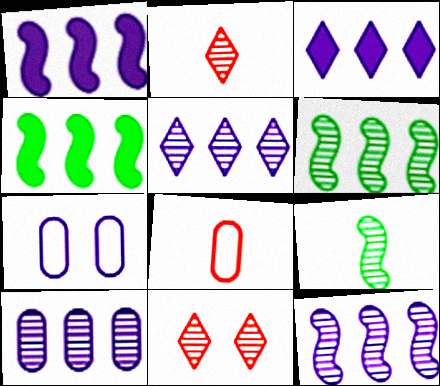[[2, 4, 7], 
[5, 10, 12], 
[9, 10, 11]]